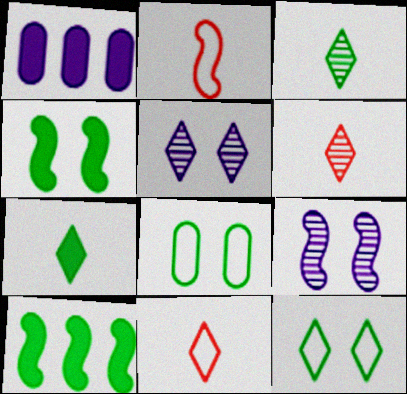[[2, 9, 10], 
[3, 8, 10]]